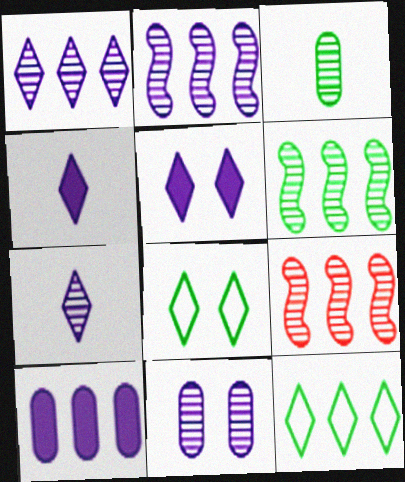[[2, 6, 9], 
[2, 7, 11], 
[9, 10, 12]]